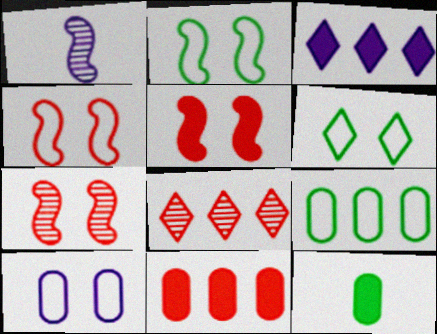[[1, 3, 10], 
[1, 6, 11], 
[3, 5, 12], 
[4, 5, 7], 
[4, 6, 10]]